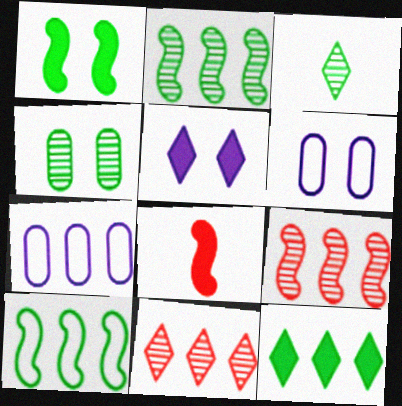[[2, 3, 4], 
[7, 9, 12]]